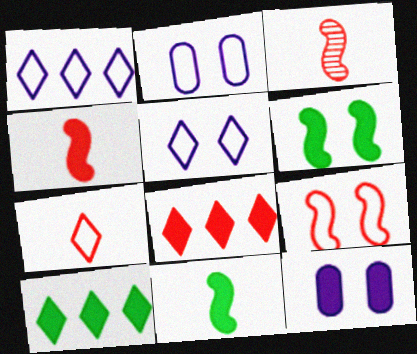[[2, 3, 10], 
[4, 10, 12], 
[8, 11, 12]]